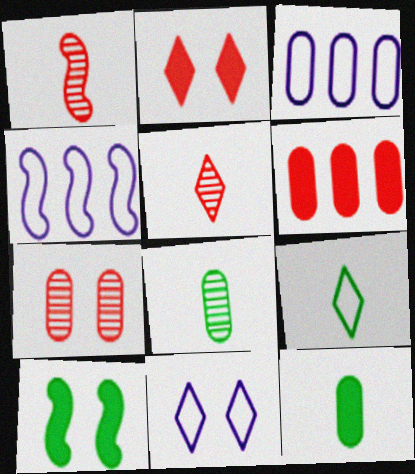[[1, 4, 10], 
[2, 4, 8], 
[3, 5, 10], 
[3, 7, 12], 
[7, 10, 11]]